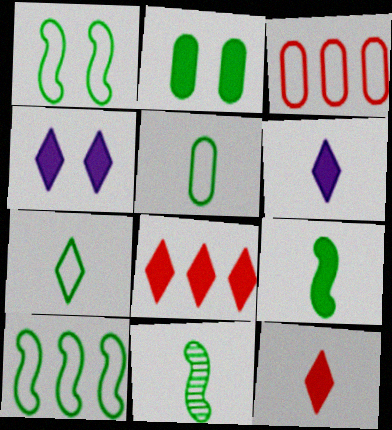[[3, 4, 11]]